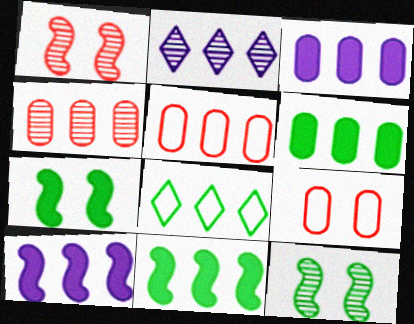[[2, 5, 11], 
[4, 8, 10]]